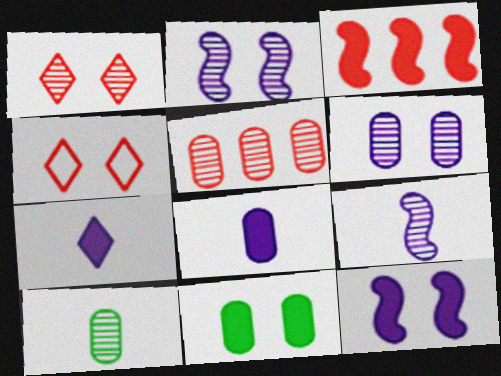[[2, 4, 11], 
[3, 7, 11], 
[5, 6, 10]]